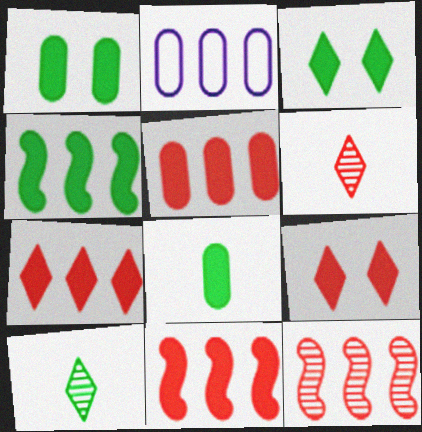[[3, 4, 8], 
[5, 7, 11]]